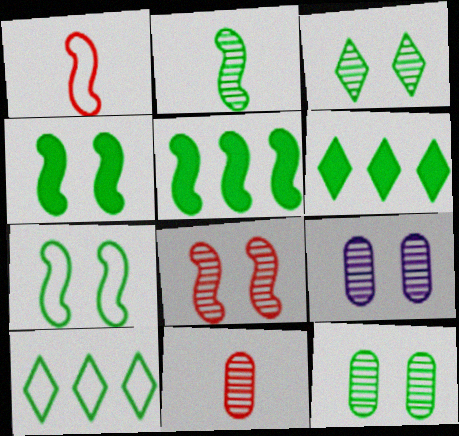[[1, 6, 9], 
[2, 5, 7], 
[3, 8, 9]]